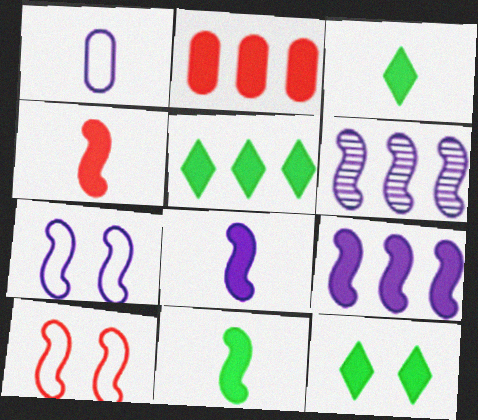[[2, 5, 9], 
[2, 8, 12], 
[3, 5, 12], 
[4, 8, 11], 
[6, 7, 8], 
[6, 10, 11]]